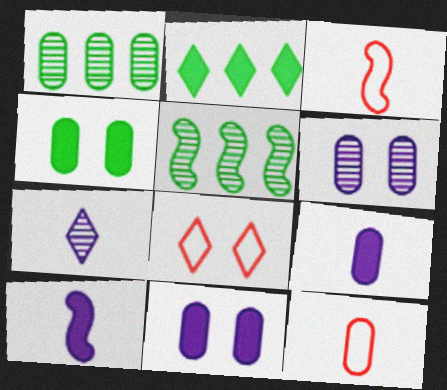[[1, 8, 10], 
[1, 11, 12], 
[2, 3, 6], 
[2, 7, 8], 
[5, 8, 9]]